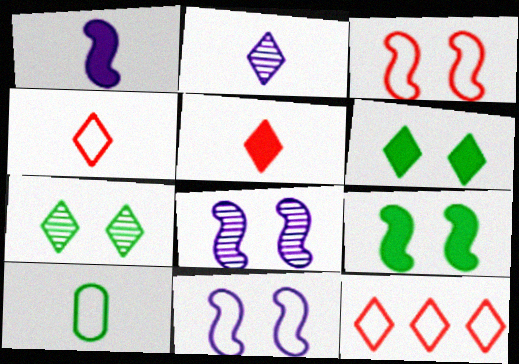[[2, 6, 12], 
[3, 8, 9], 
[10, 11, 12]]